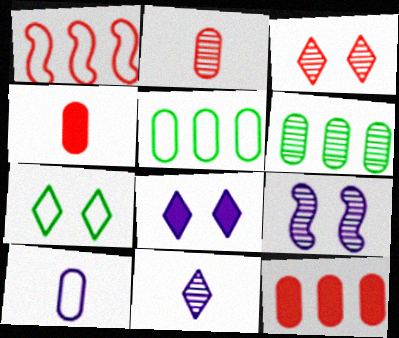[[1, 3, 4], 
[1, 7, 10], 
[3, 7, 8]]